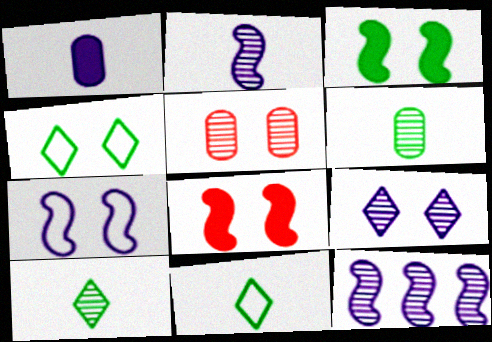[[5, 10, 12]]